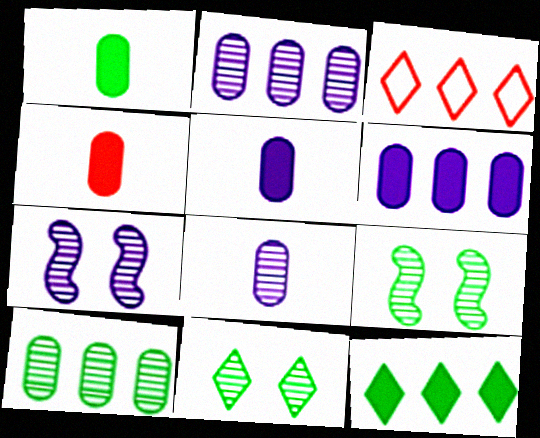[[1, 3, 7], 
[1, 4, 5], 
[3, 5, 9]]